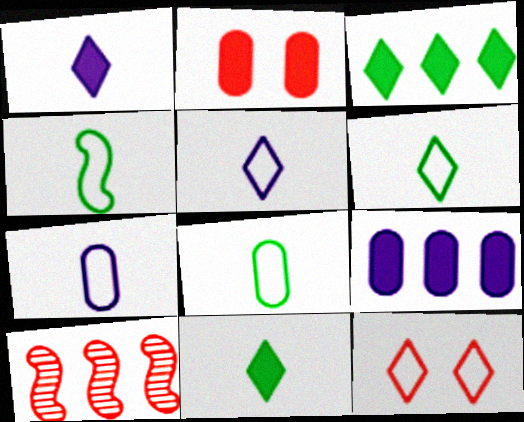[[4, 6, 8]]